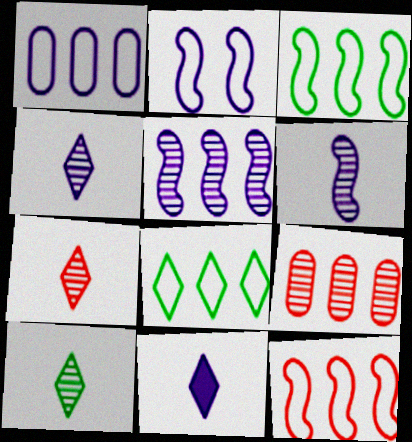[[1, 8, 12], 
[4, 7, 10]]